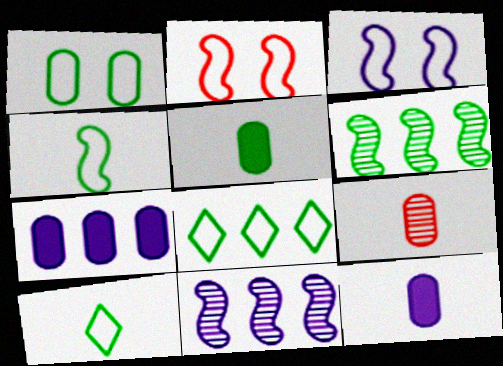[[1, 4, 8], 
[1, 7, 9]]